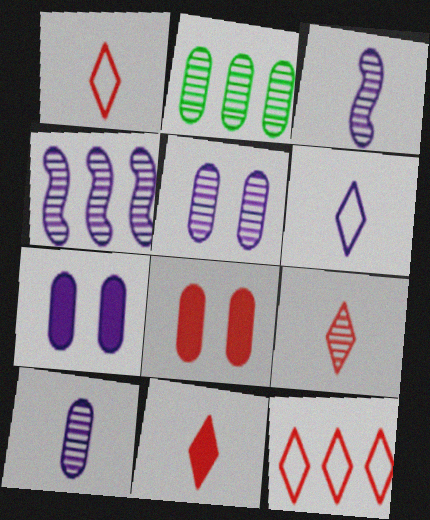[[1, 9, 11], 
[4, 6, 7]]